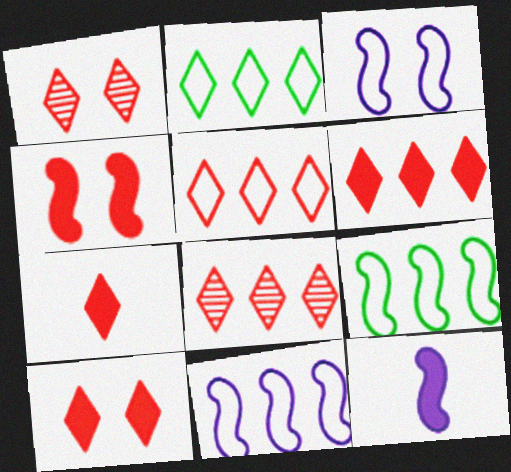[[1, 5, 7], 
[5, 6, 8], 
[6, 7, 10]]